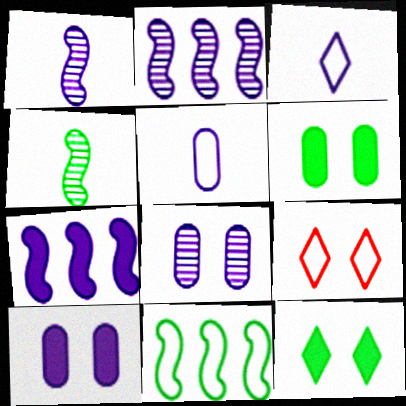[[2, 3, 10], 
[3, 7, 8], 
[5, 9, 11]]